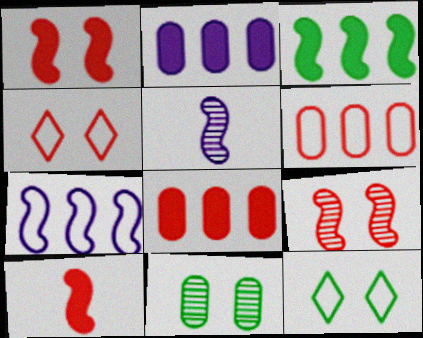[[5, 8, 12]]